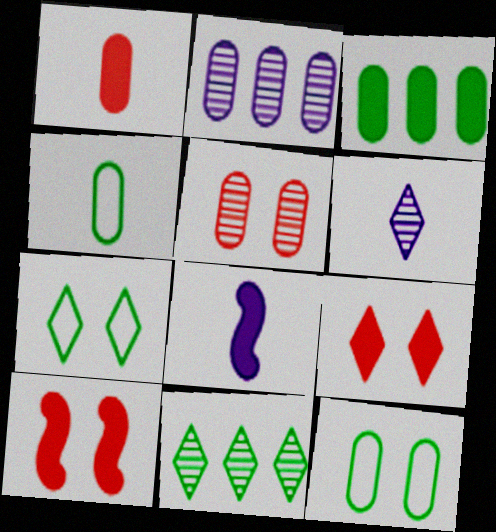[[1, 2, 12], 
[3, 8, 9]]